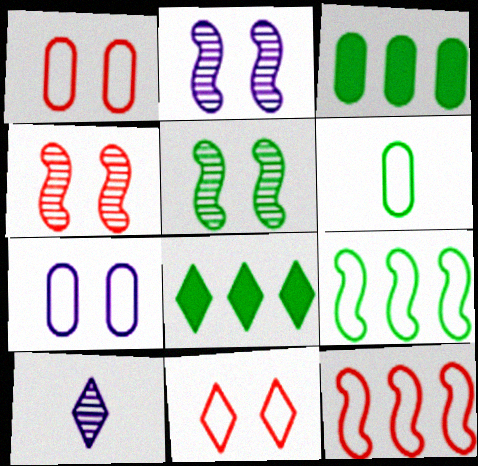[[2, 4, 5], 
[5, 6, 8], 
[8, 10, 11]]